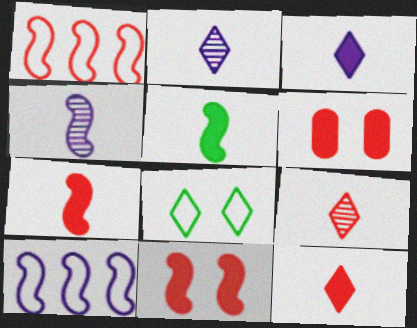[[1, 6, 9]]